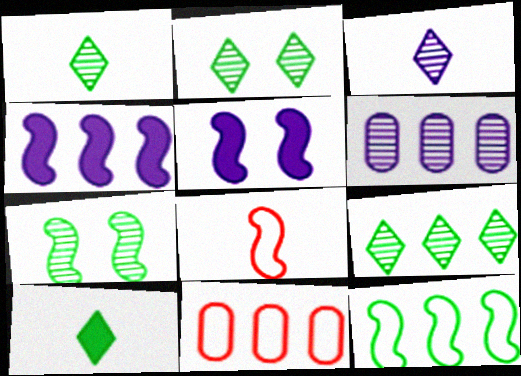[[1, 2, 9], 
[1, 5, 11], 
[4, 7, 8], 
[4, 9, 11]]